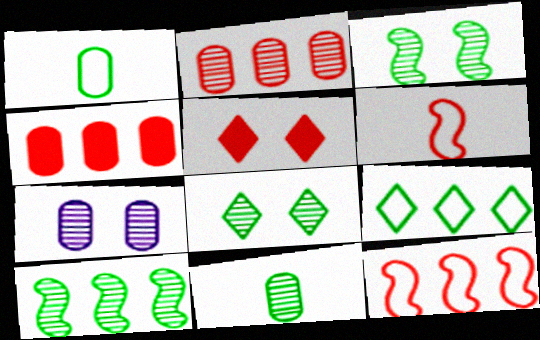[[1, 4, 7], 
[2, 5, 6], 
[2, 7, 11], 
[8, 10, 11]]